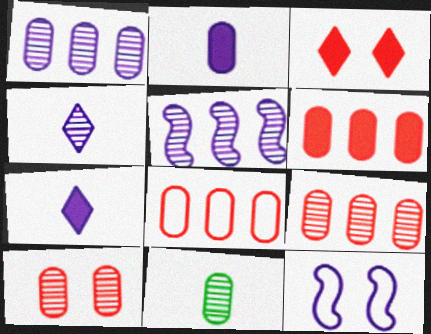[[1, 7, 12], 
[1, 10, 11], 
[6, 8, 9]]